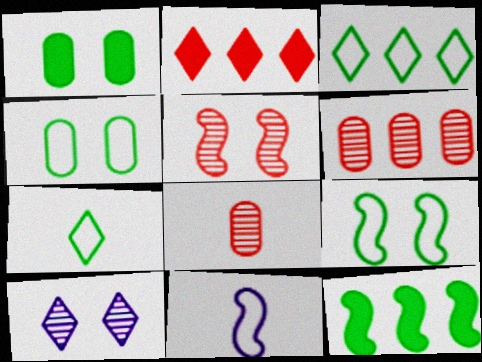[[2, 7, 10], 
[5, 11, 12]]